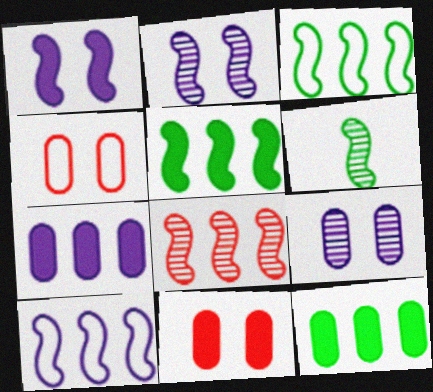[[2, 6, 8], 
[5, 8, 10]]